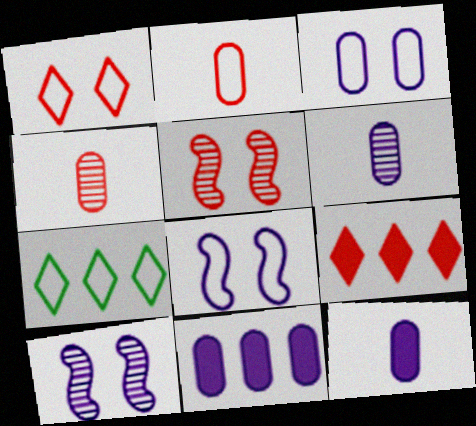[[2, 5, 9], 
[2, 7, 8], 
[3, 6, 11], 
[5, 7, 12]]